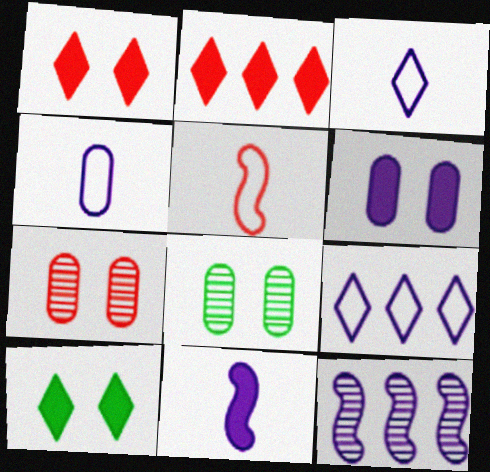[[2, 5, 7], 
[3, 6, 12]]